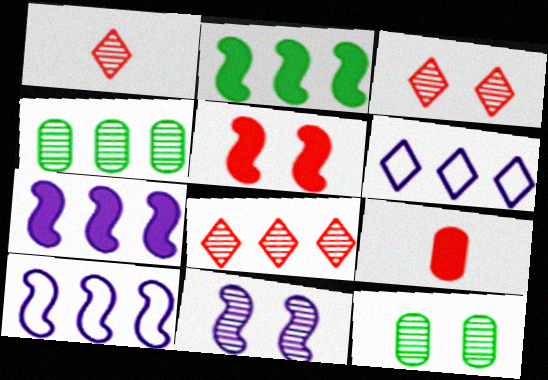[[1, 3, 8], 
[1, 4, 11], 
[3, 11, 12]]